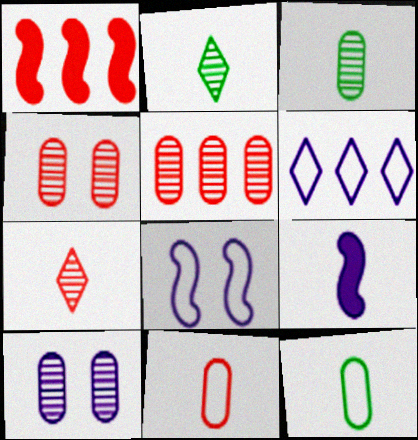[[2, 9, 11], 
[3, 5, 10], 
[6, 9, 10], 
[7, 9, 12]]